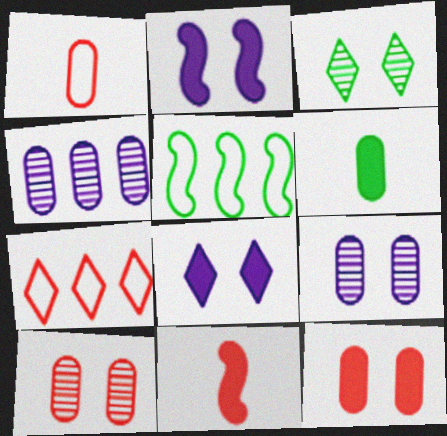[[3, 5, 6], 
[7, 10, 11]]